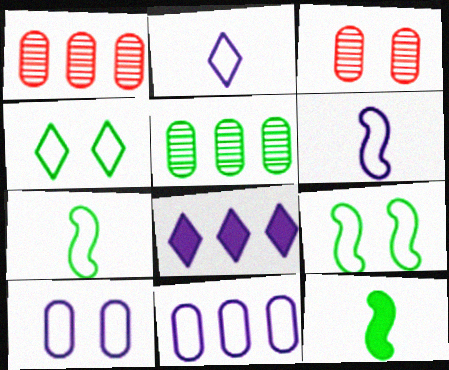[[3, 7, 8], 
[4, 5, 12]]